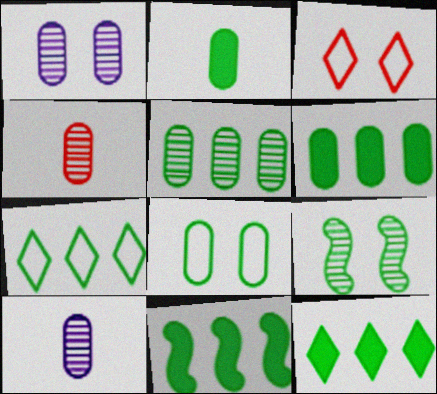[[1, 4, 5], 
[2, 5, 8], 
[2, 7, 9], 
[3, 10, 11], 
[5, 7, 11], 
[6, 11, 12]]